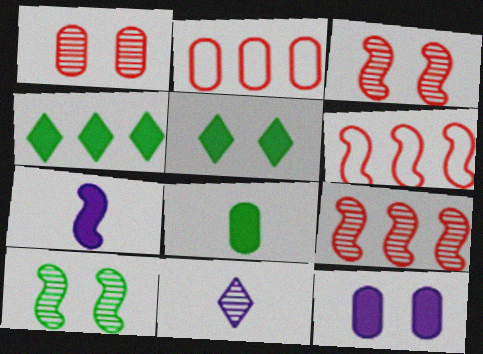[[6, 7, 10]]